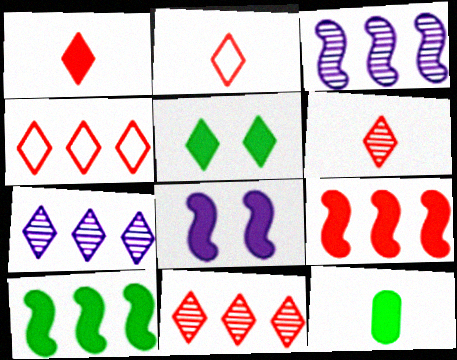[[1, 2, 6], 
[2, 5, 7], 
[5, 10, 12]]